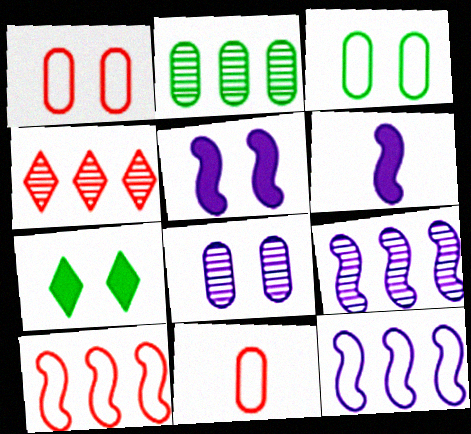[[2, 4, 9], 
[3, 4, 6], 
[7, 9, 11]]